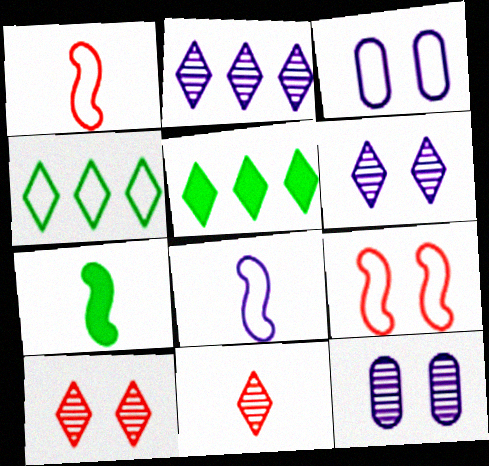[[1, 3, 4], 
[1, 5, 12]]